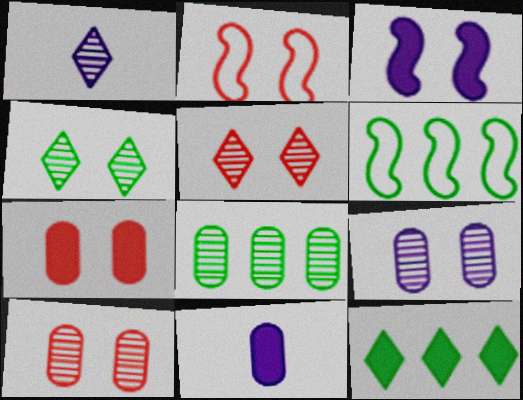[[1, 6, 7], 
[2, 5, 7], 
[5, 6, 11], 
[6, 8, 12]]